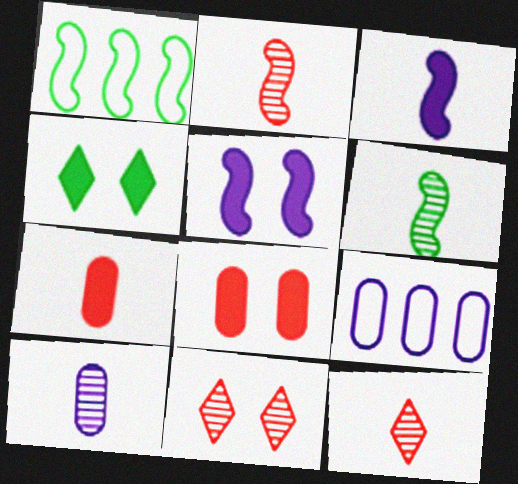[[1, 2, 5], 
[2, 4, 9], 
[4, 5, 8], 
[6, 10, 12]]